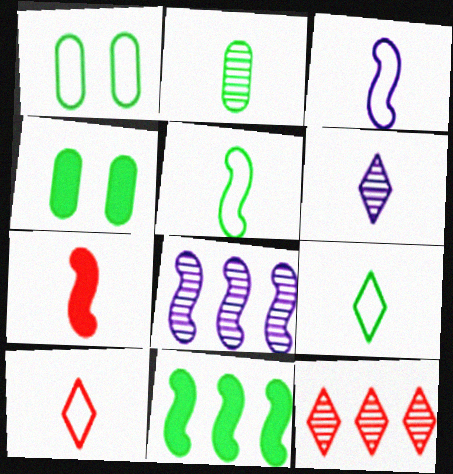[[3, 4, 12], 
[4, 8, 10]]